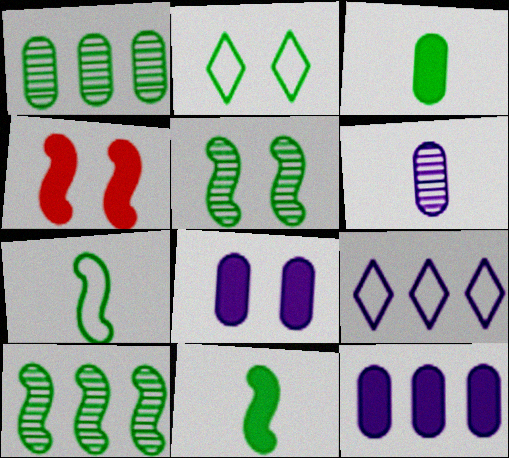[[1, 2, 11], 
[2, 3, 10]]